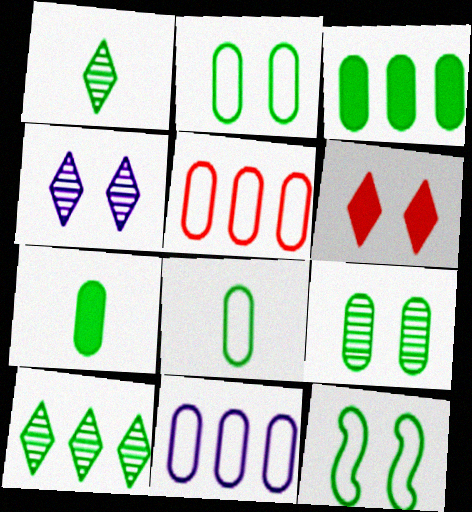[[1, 3, 12], 
[3, 8, 9], 
[7, 10, 12]]